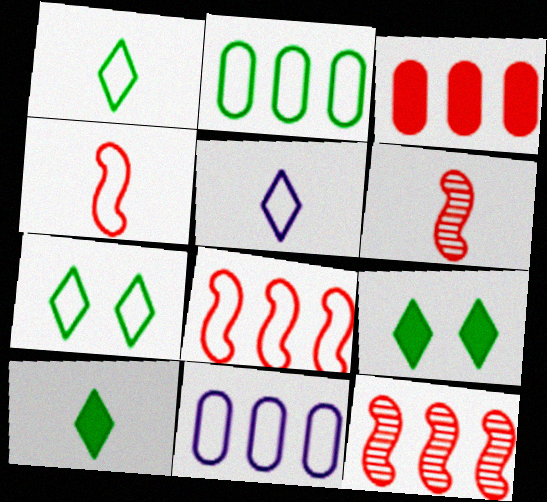[[4, 7, 11], 
[6, 9, 11]]